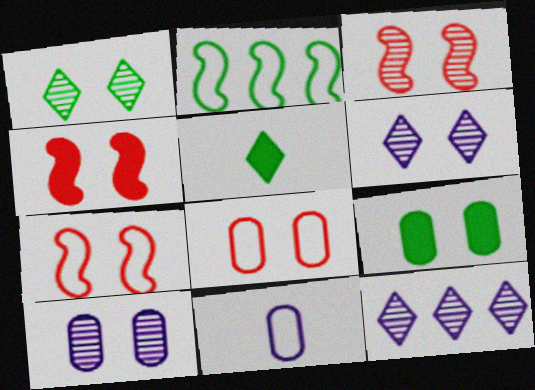[[1, 3, 10], 
[3, 4, 7], 
[6, 7, 9], 
[8, 9, 10]]